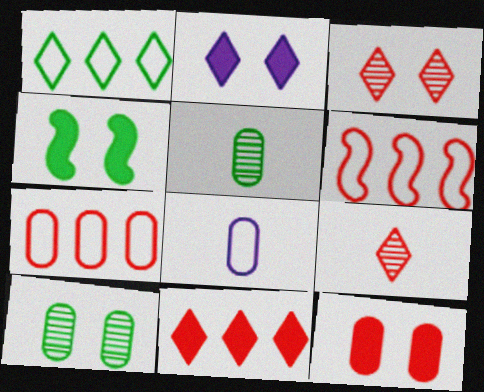[[1, 2, 9], 
[1, 4, 5], 
[2, 4, 12], 
[2, 5, 6], 
[6, 9, 12]]